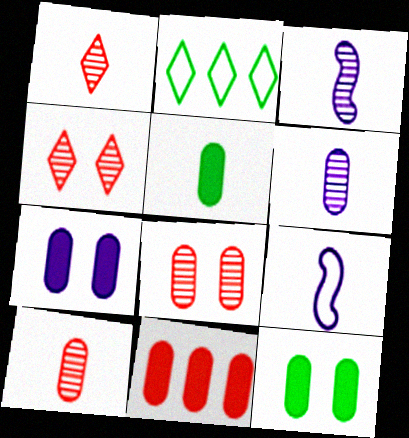[[1, 5, 9], 
[5, 7, 11]]